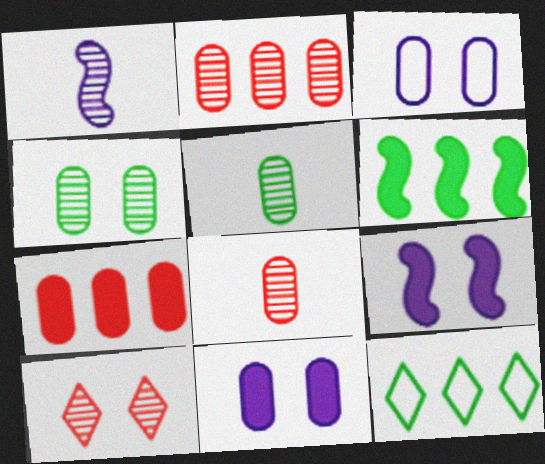[[3, 5, 7], 
[8, 9, 12]]